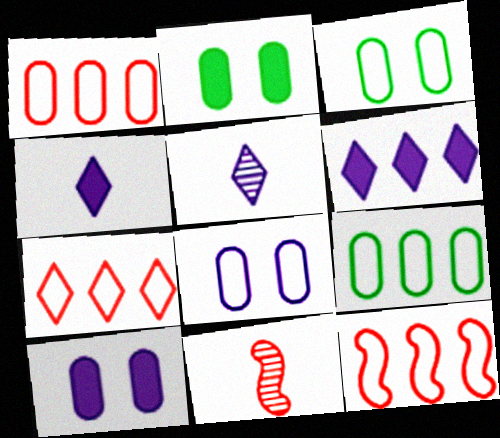[[1, 7, 12], 
[2, 5, 12], 
[3, 6, 11]]